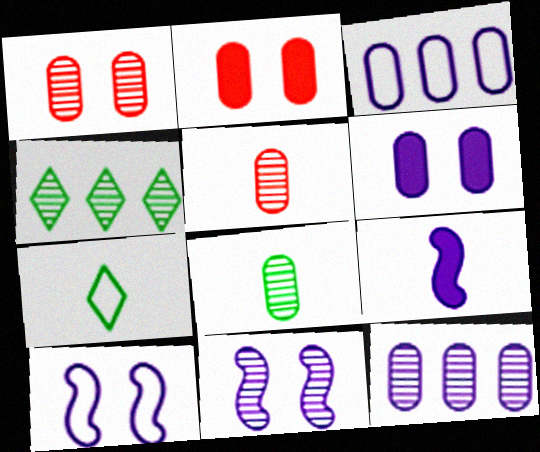[[1, 8, 12], 
[2, 3, 8], 
[4, 5, 11], 
[5, 7, 9]]